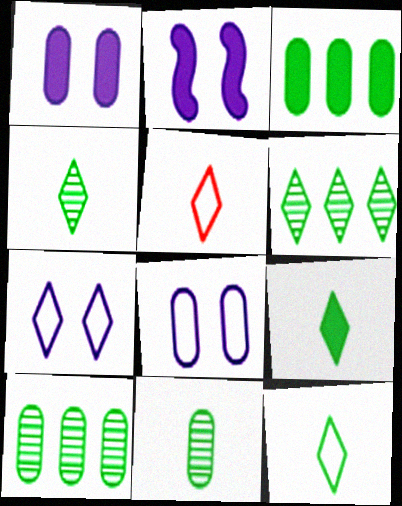[[2, 5, 10], 
[4, 9, 12]]